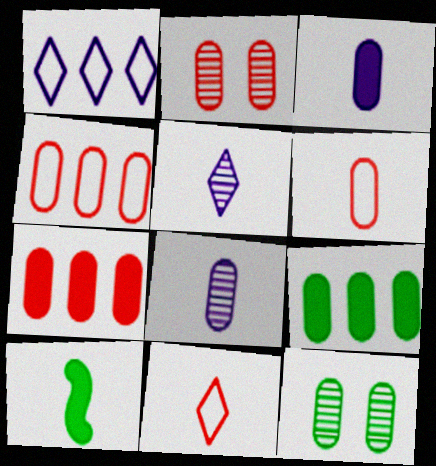[[1, 2, 10], 
[2, 6, 7], 
[3, 4, 12], 
[5, 6, 10], 
[8, 10, 11]]